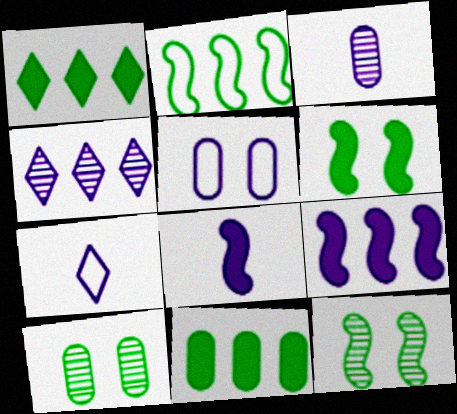[[3, 7, 8], 
[4, 5, 8]]